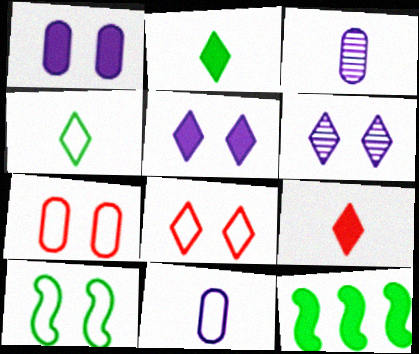[[1, 9, 12], 
[3, 8, 12]]